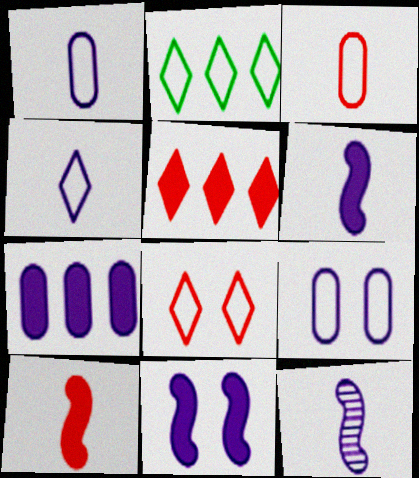[[2, 4, 8]]